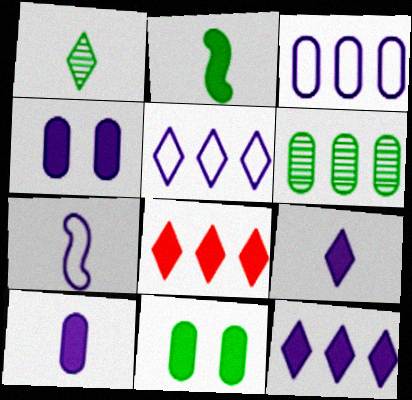[[2, 4, 8]]